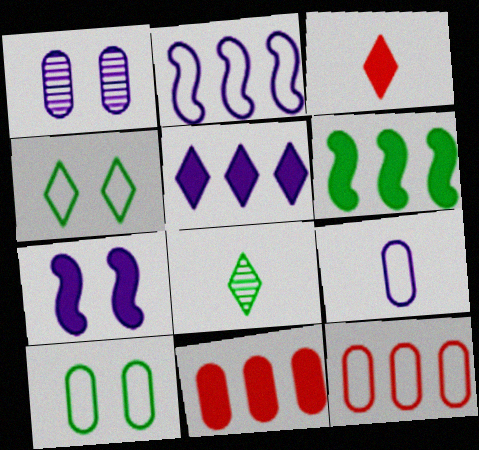[[5, 6, 11], 
[6, 8, 10], 
[7, 8, 12], 
[9, 10, 12]]